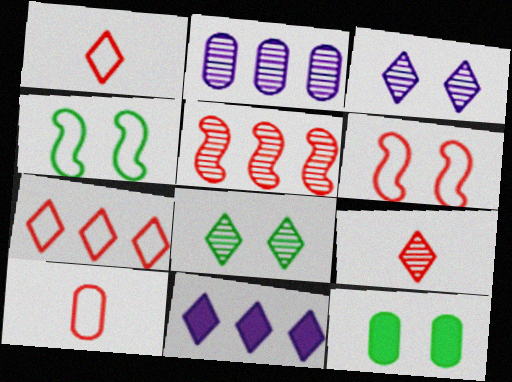[[1, 8, 11], 
[2, 10, 12], 
[3, 6, 12], 
[4, 8, 12], 
[6, 7, 10]]